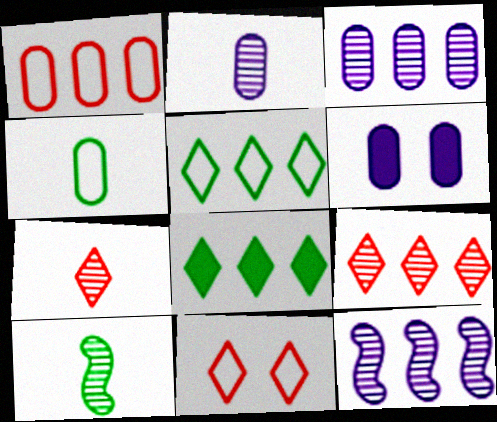[[1, 8, 12], 
[2, 7, 10]]